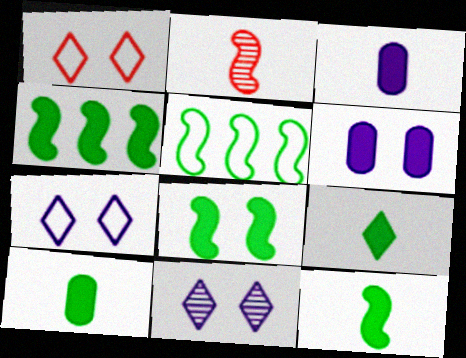[[4, 8, 12], 
[9, 10, 12]]